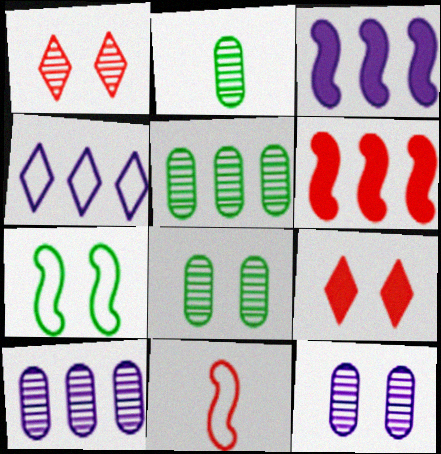[[2, 5, 8], 
[3, 4, 10], 
[4, 5, 6], 
[7, 9, 12]]